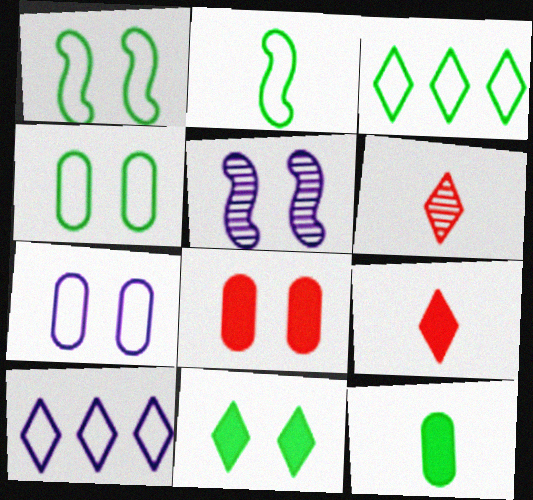[[2, 3, 4], 
[6, 10, 11]]